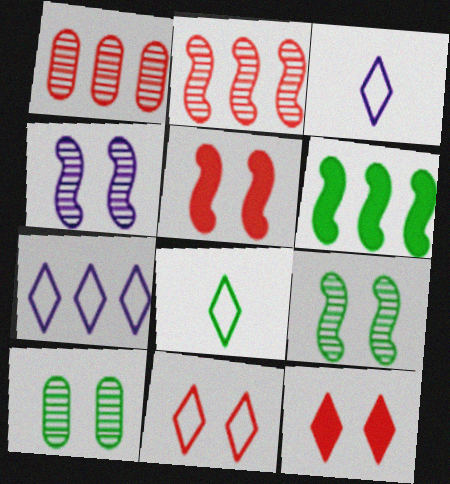[[1, 6, 7], 
[6, 8, 10], 
[7, 8, 11]]